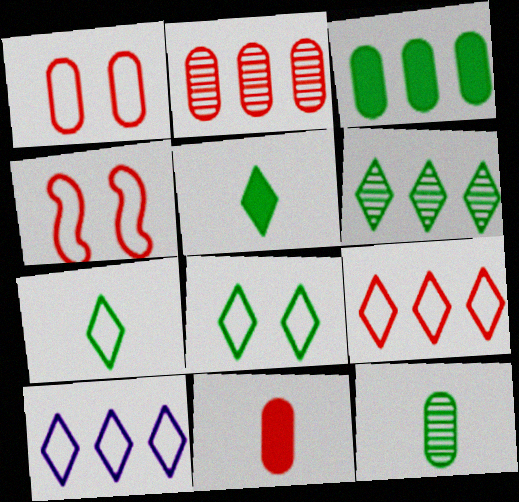[[1, 2, 11], 
[5, 6, 8]]